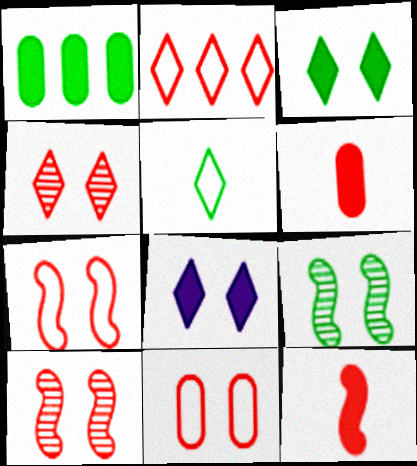[[1, 5, 9], 
[1, 8, 12], 
[2, 6, 10], 
[8, 9, 11]]